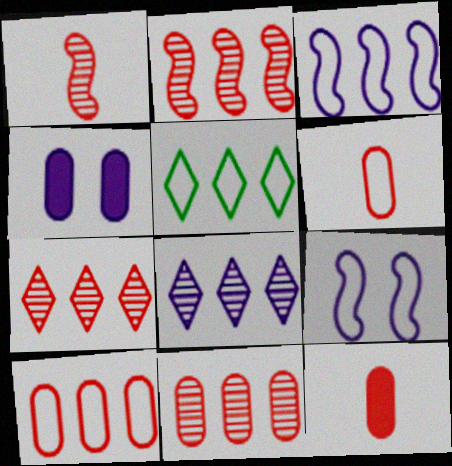[[1, 4, 5], 
[2, 7, 11], 
[3, 5, 10], 
[5, 6, 9]]